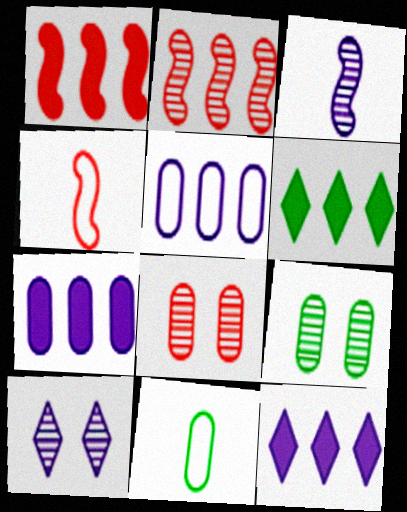[[1, 6, 7], 
[1, 10, 11], 
[2, 5, 6], 
[4, 9, 12], 
[7, 8, 11]]